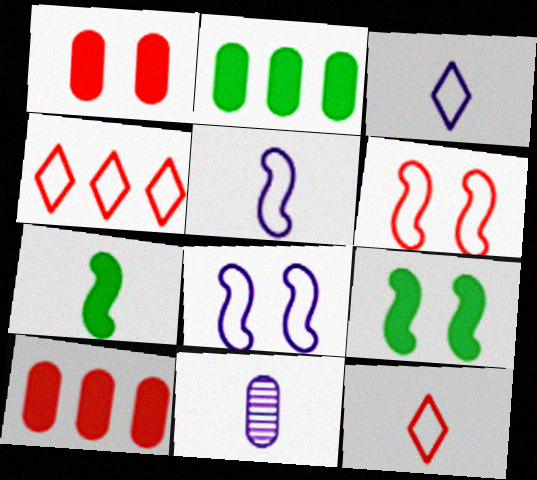[[4, 9, 11], 
[7, 11, 12]]